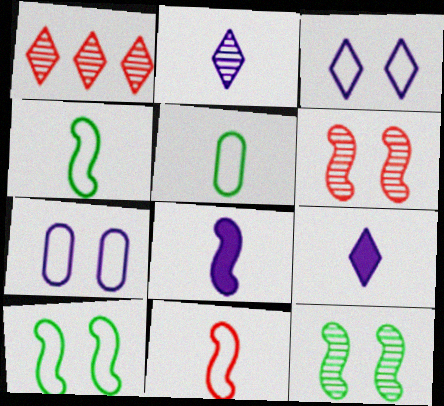[]